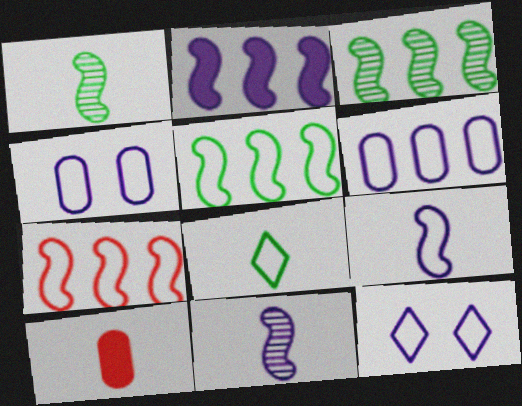[[2, 3, 7], 
[3, 10, 12], 
[4, 7, 8], 
[6, 9, 12], 
[8, 10, 11]]